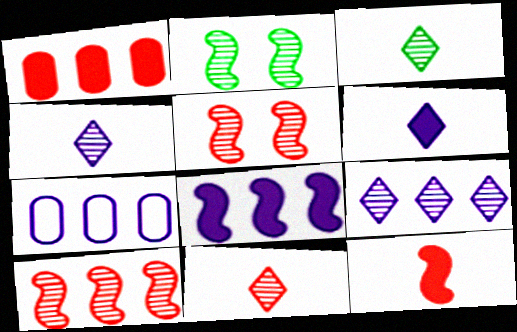[[3, 4, 11], 
[7, 8, 9]]